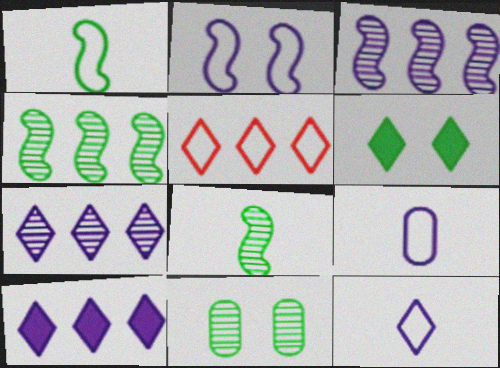[]